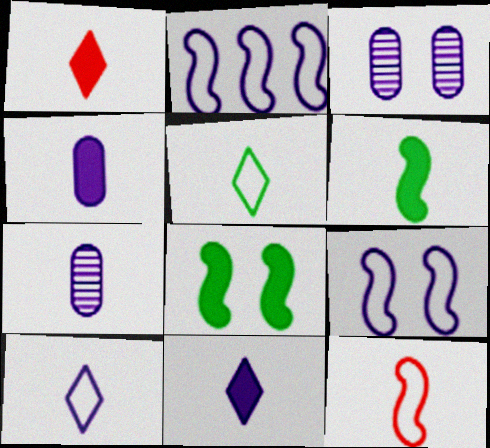[[1, 4, 6], 
[2, 3, 11]]